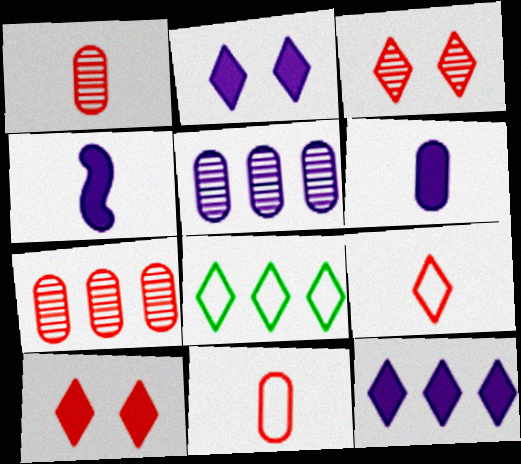[]